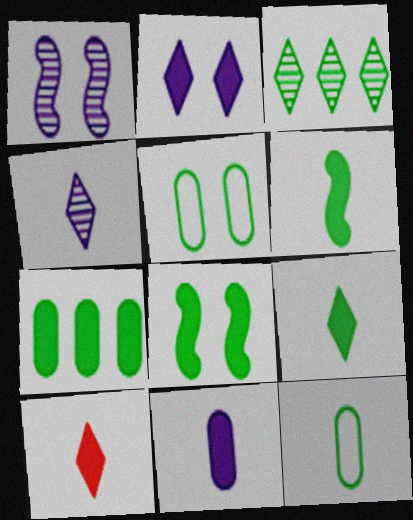[[3, 5, 6], 
[3, 8, 12], 
[6, 10, 11], 
[7, 8, 9]]